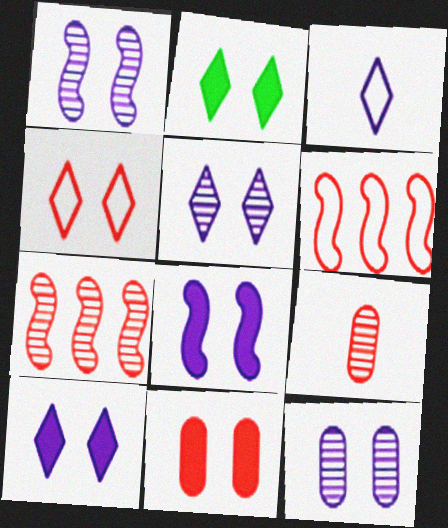[[1, 5, 12], 
[2, 4, 5], 
[2, 8, 11]]